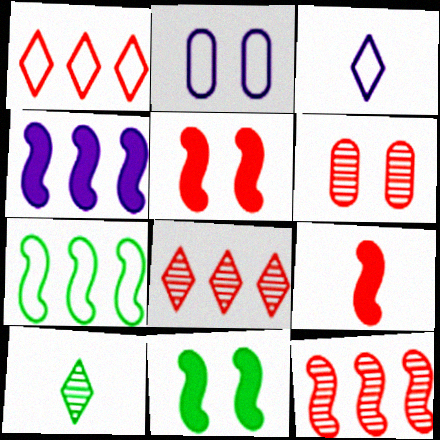[[1, 6, 9], 
[4, 7, 12], 
[4, 9, 11]]